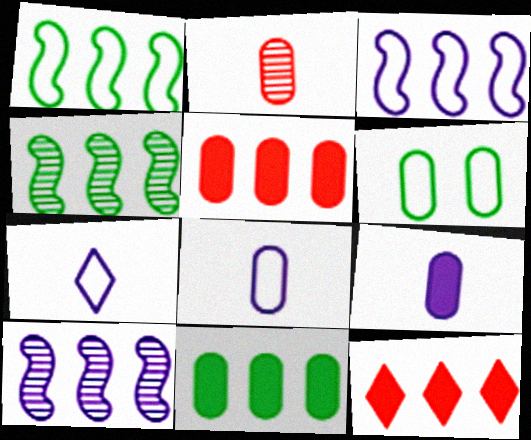[]